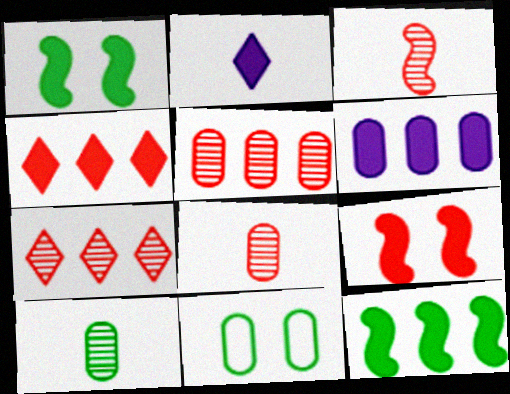[[4, 6, 12], 
[6, 8, 11]]